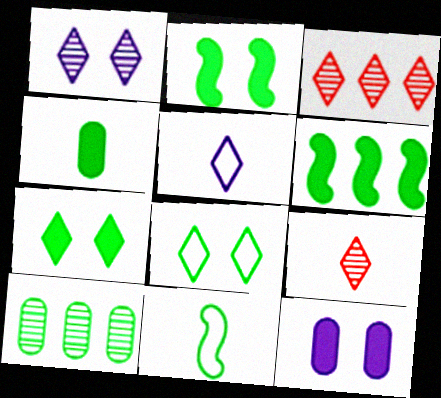[[3, 5, 7], 
[3, 11, 12], 
[4, 6, 7], 
[7, 10, 11]]